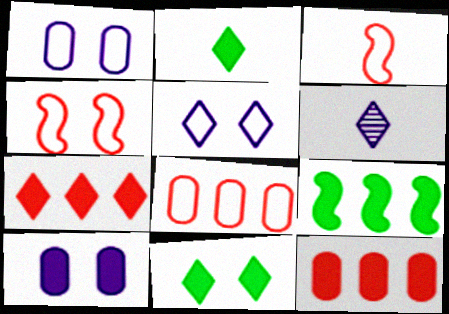[]